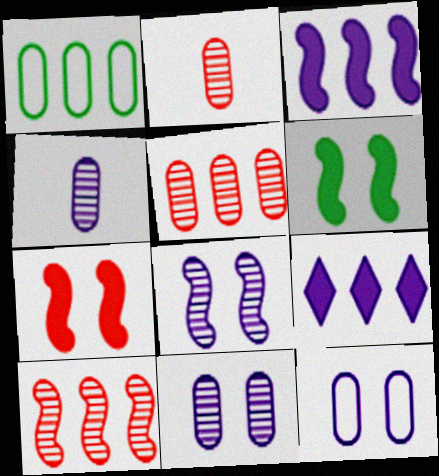[[1, 9, 10]]